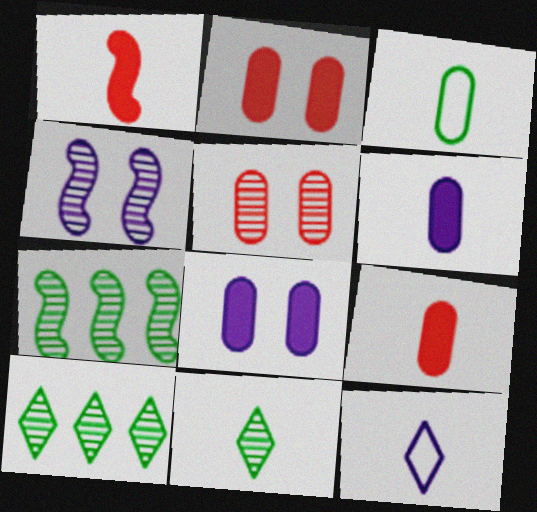[[2, 7, 12]]